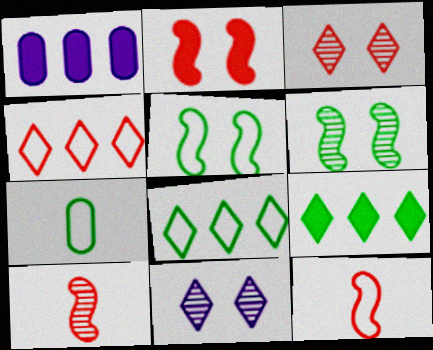[[5, 7, 8], 
[6, 7, 9]]